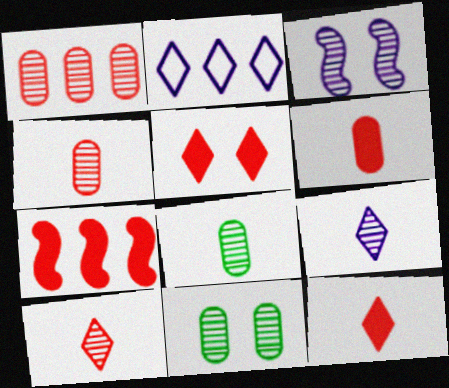[[5, 6, 7]]